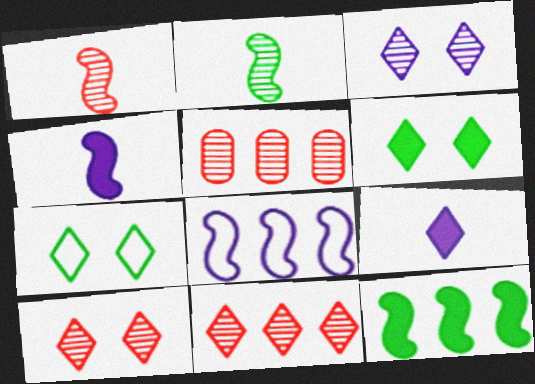[[1, 5, 10], 
[2, 3, 5], 
[4, 5, 7], 
[7, 9, 11]]